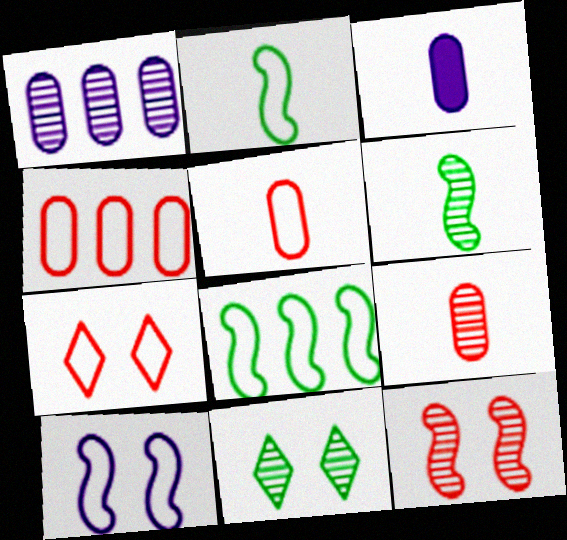[]